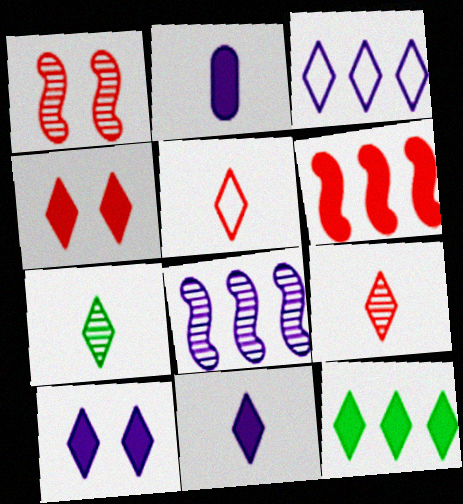[[3, 4, 7], 
[4, 11, 12], 
[5, 7, 11]]